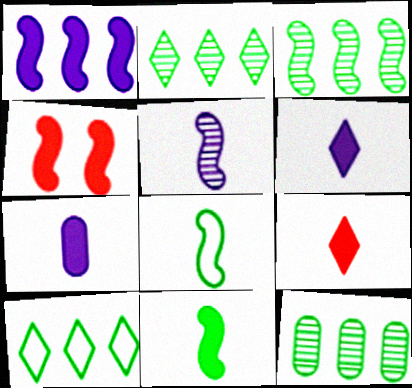[[1, 4, 11], 
[2, 3, 12], 
[7, 9, 11]]